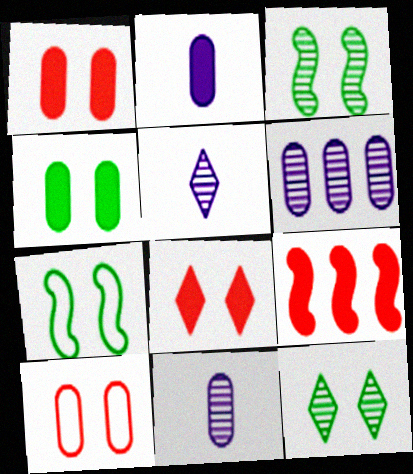[[4, 7, 12]]